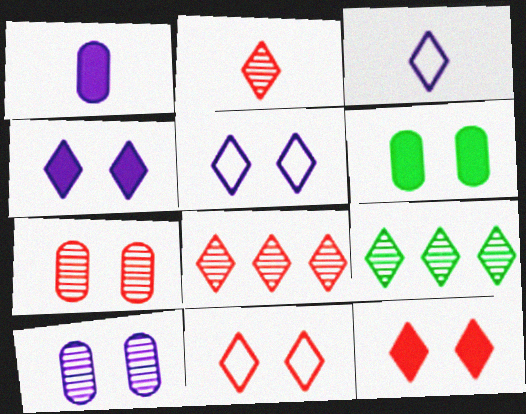[[3, 9, 12]]